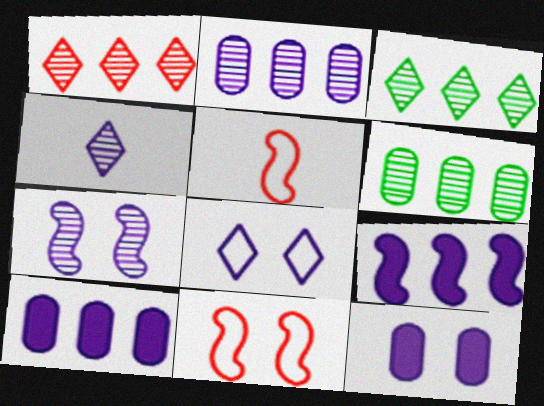[[2, 4, 7], 
[3, 5, 12], 
[7, 8, 12]]